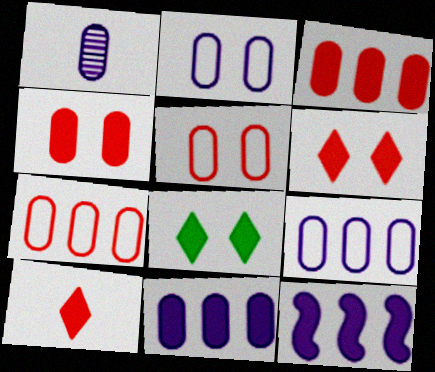[[1, 2, 11]]